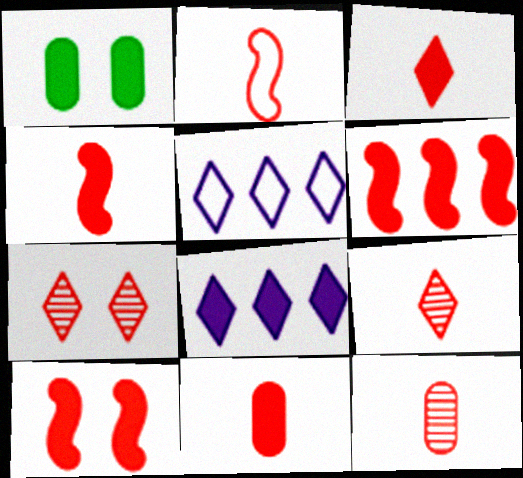[[1, 4, 8], 
[2, 3, 12], 
[2, 9, 11], 
[3, 4, 11], 
[4, 6, 10]]